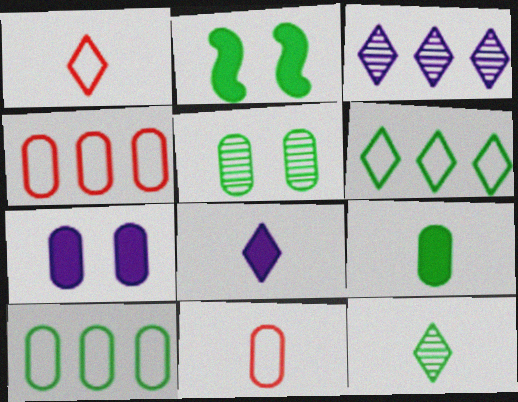[[1, 8, 12], 
[2, 3, 11], 
[2, 10, 12], 
[5, 9, 10]]